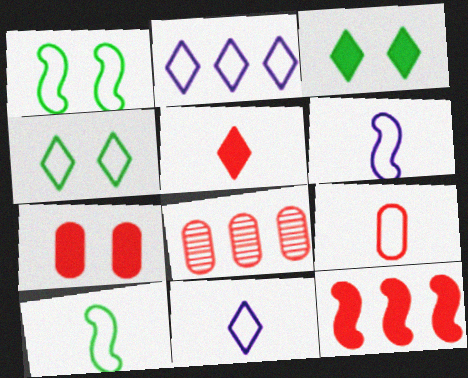[[1, 2, 9], 
[3, 6, 8], 
[5, 7, 12], 
[7, 8, 9], 
[9, 10, 11]]